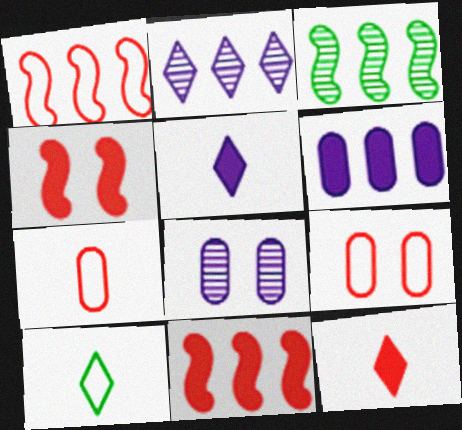[[3, 5, 9], 
[8, 10, 11]]